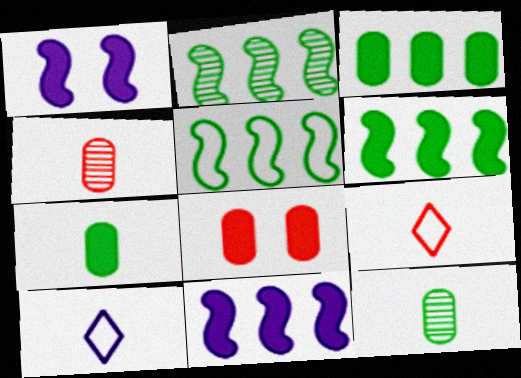[[2, 5, 6], 
[2, 8, 10]]